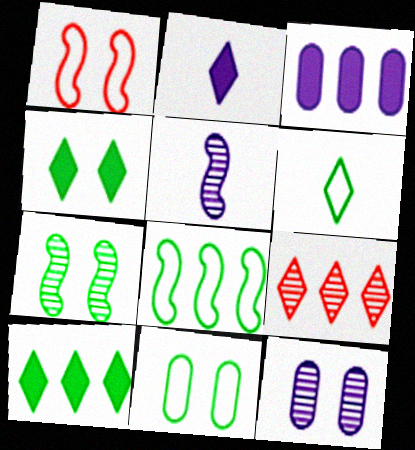[[1, 4, 12], 
[3, 8, 9], 
[4, 7, 11], 
[6, 8, 11]]